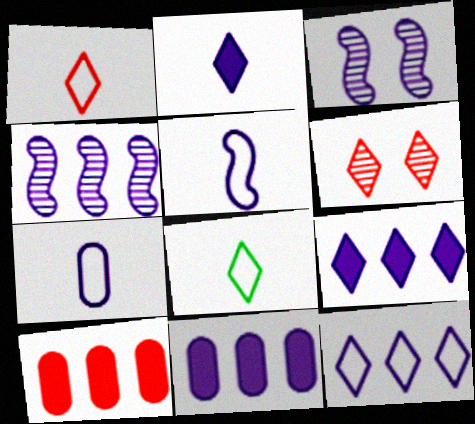[[3, 7, 9], 
[3, 8, 10], 
[4, 11, 12], 
[6, 8, 9]]